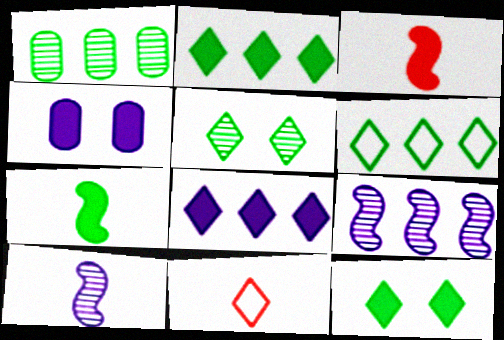[[2, 3, 4], 
[5, 8, 11]]